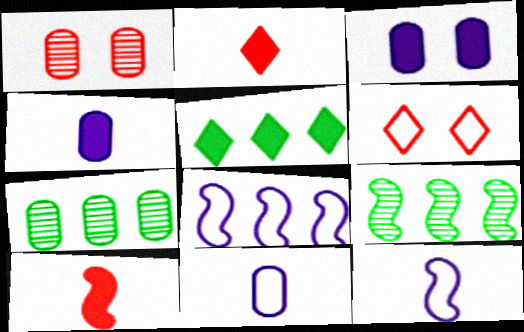[[1, 5, 12], 
[3, 5, 10], 
[4, 6, 9]]